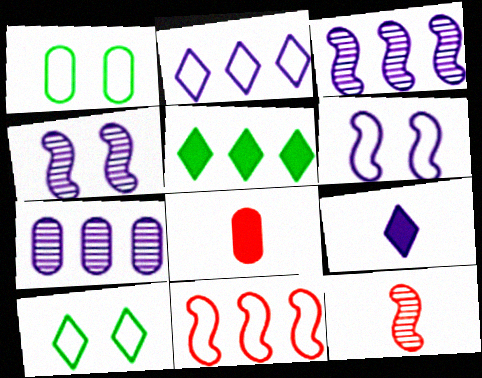[[1, 7, 8], 
[3, 8, 10], 
[5, 7, 11], 
[6, 7, 9]]